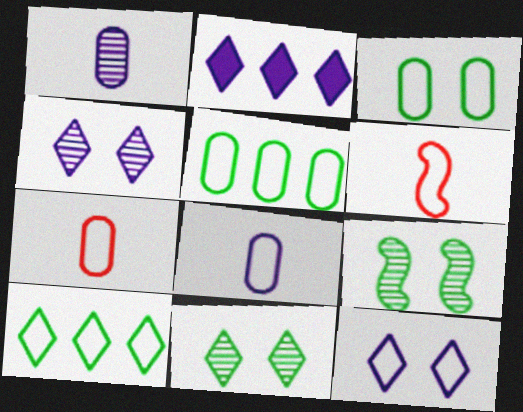[[2, 7, 9], 
[5, 6, 12]]